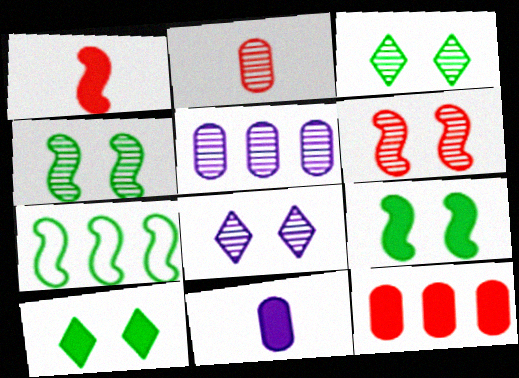[]